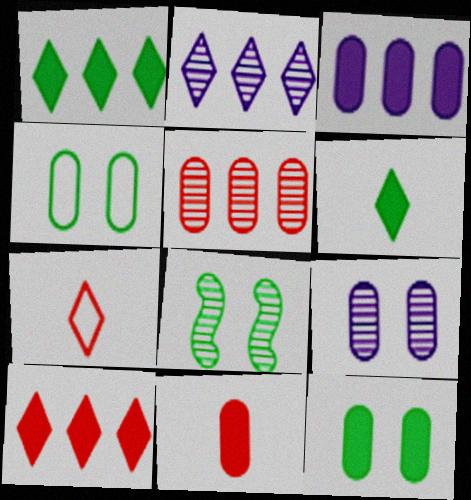[[3, 7, 8], 
[3, 11, 12]]